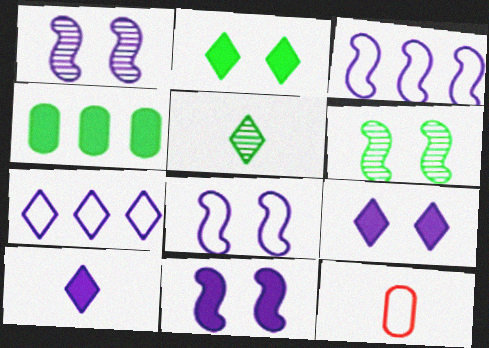[[1, 8, 11]]